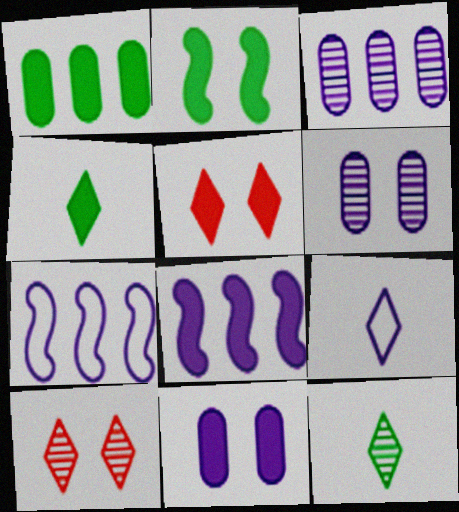[[1, 2, 4], 
[2, 5, 11], 
[6, 8, 9]]